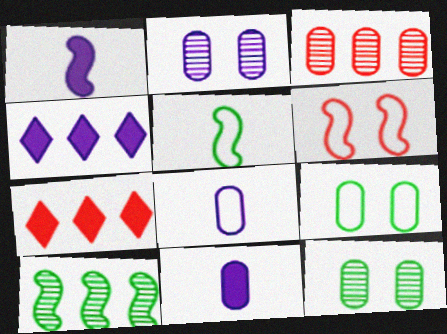[[1, 6, 10], 
[2, 5, 7], 
[3, 9, 11]]